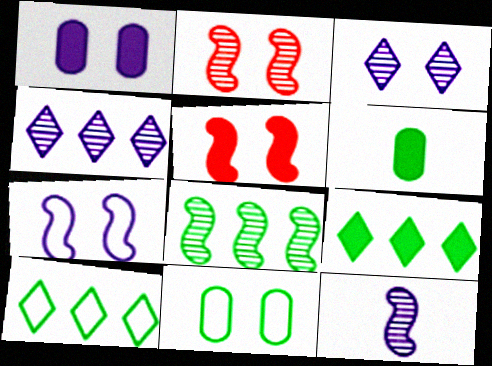[[1, 3, 7], 
[2, 8, 12], 
[3, 5, 11]]